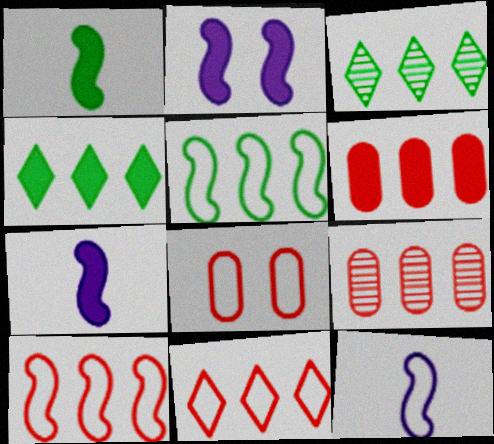[[3, 7, 8]]